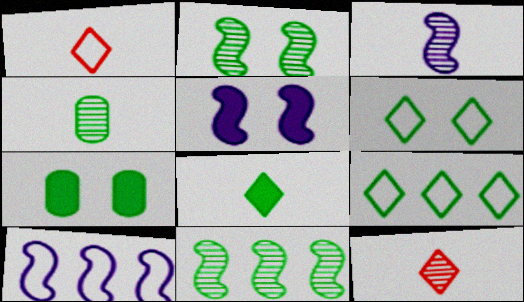[[2, 6, 7], 
[3, 4, 12], 
[3, 5, 10], 
[7, 10, 12]]